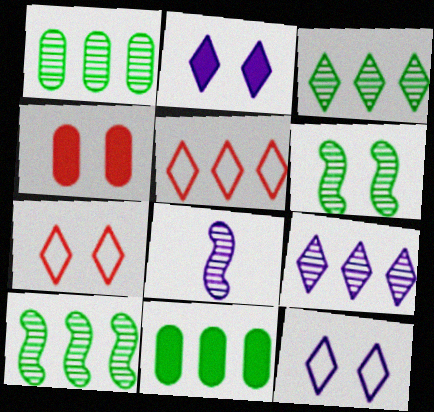[[1, 3, 10], 
[4, 6, 12], 
[7, 8, 11]]